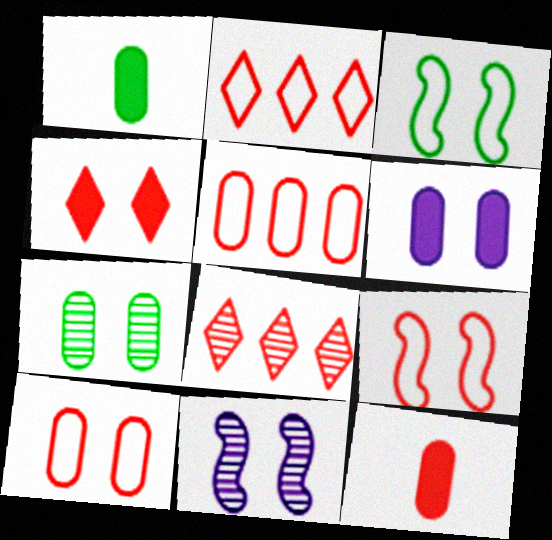[[1, 2, 11], 
[6, 7, 10], 
[8, 9, 12]]